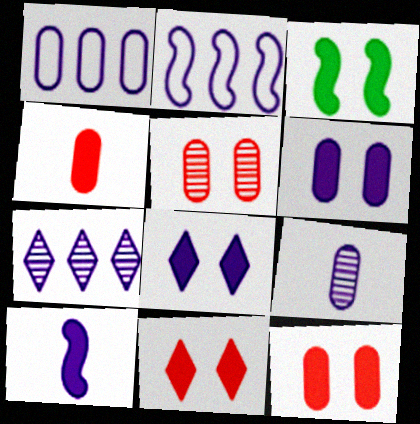[[1, 6, 9], 
[2, 8, 9], 
[3, 6, 11], 
[3, 8, 12]]